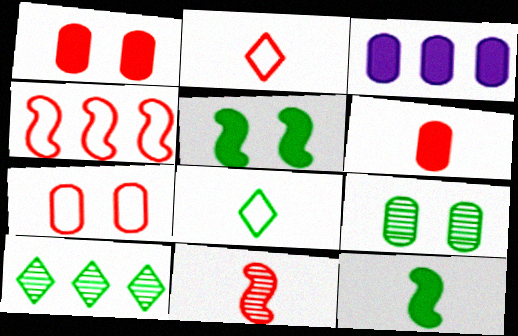[[2, 4, 7], 
[2, 6, 11], 
[3, 4, 10]]